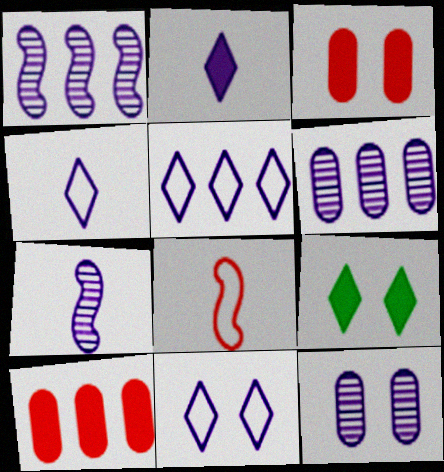[[4, 5, 11], 
[6, 8, 9]]